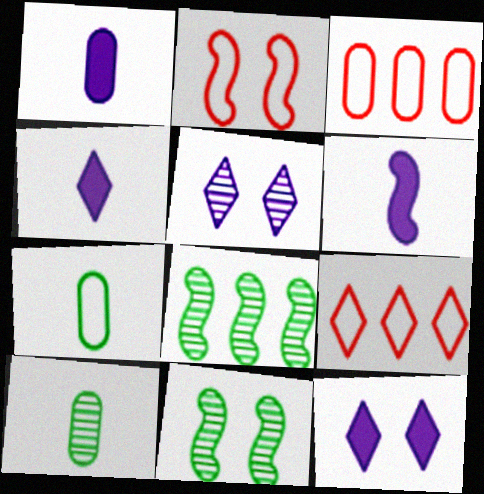[[1, 4, 6], 
[1, 9, 11], 
[2, 6, 8], 
[3, 4, 11]]